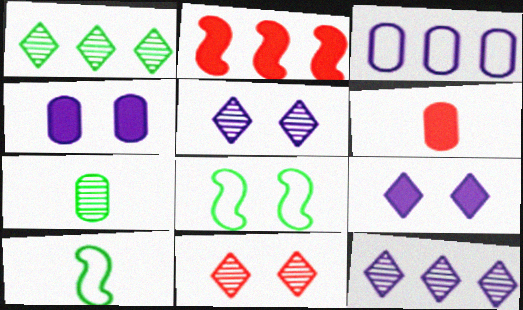[[1, 2, 3], 
[4, 8, 11], 
[6, 8, 12]]